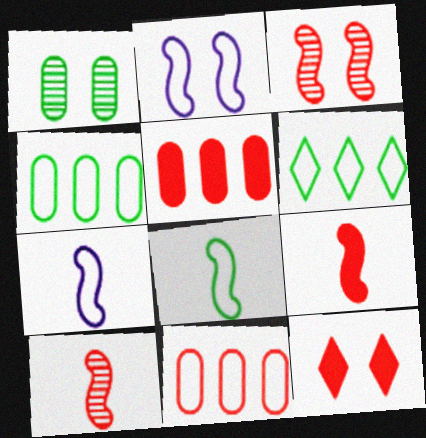[[1, 2, 12], 
[5, 9, 12], 
[10, 11, 12]]